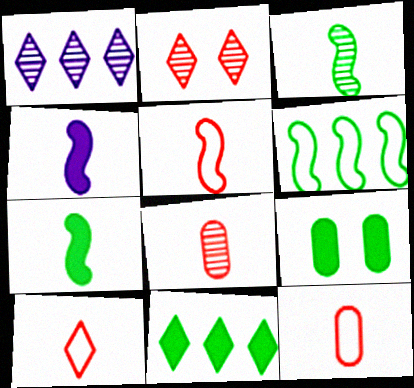[[1, 5, 9], 
[3, 4, 5], 
[5, 10, 12], 
[7, 9, 11]]